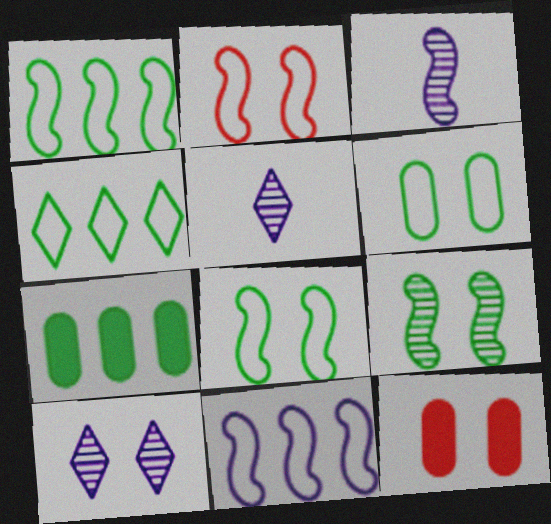[[1, 5, 12], 
[2, 5, 7], 
[3, 4, 12], 
[8, 10, 12]]